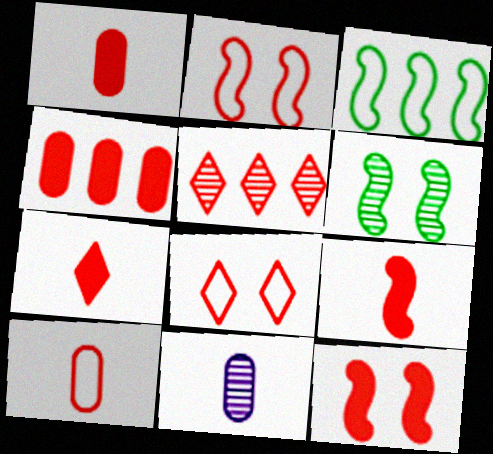[[1, 2, 5], 
[1, 7, 9], 
[4, 7, 12], 
[5, 6, 11], 
[5, 7, 8], 
[5, 10, 12]]